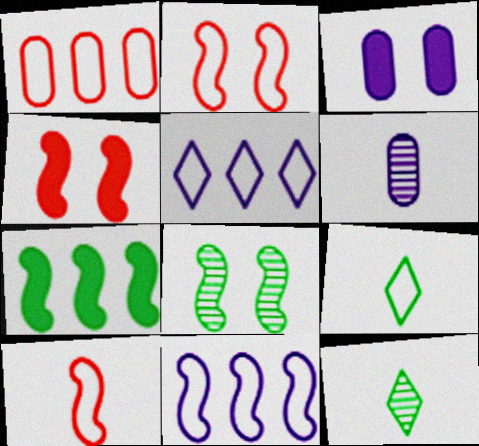[]